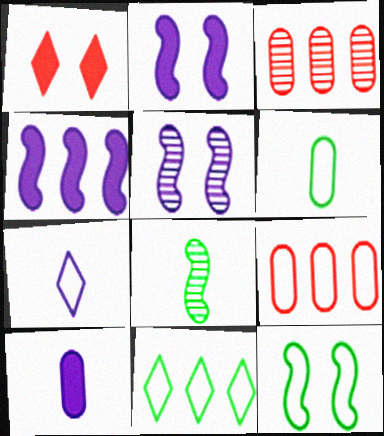[[3, 4, 11], 
[6, 11, 12], 
[7, 9, 12]]